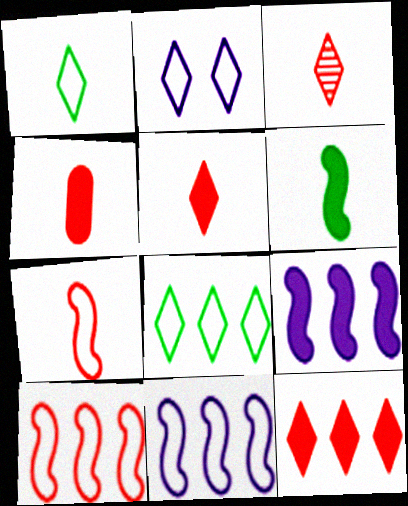[[3, 4, 7]]